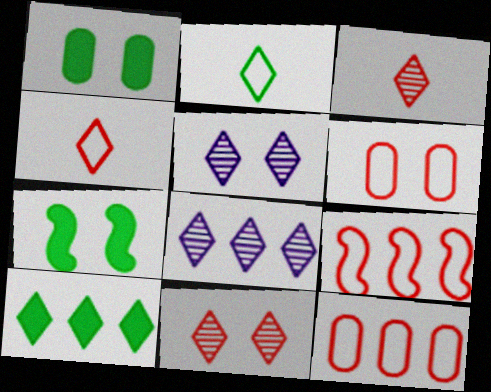[[4, 5, 10], 
[4, 6, 9], 
[5, 6, 7]]